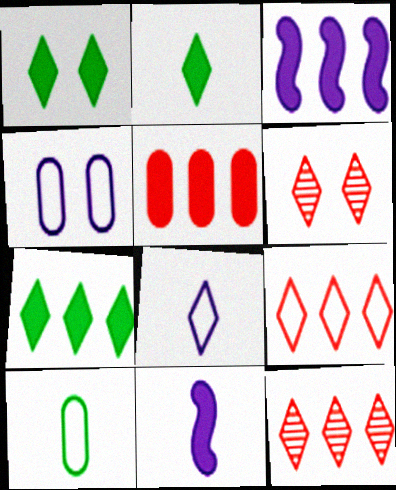[[1, 2, 7], 
[1, 5, 11], 
[1, 8, 12], 
[3, 5, 7], 
[3, 6, 10], 
[6, 7, 8]]